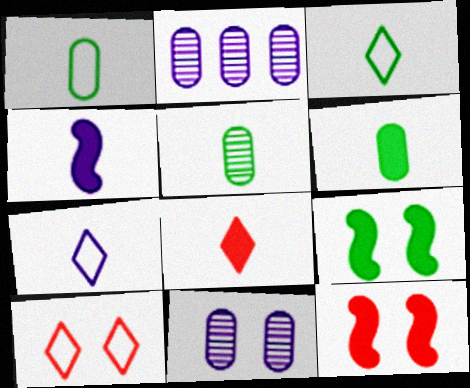[[1, 5, 6], 
[2, 3, 12], 
[4, 6, 8], 
[9, 10, 11]]